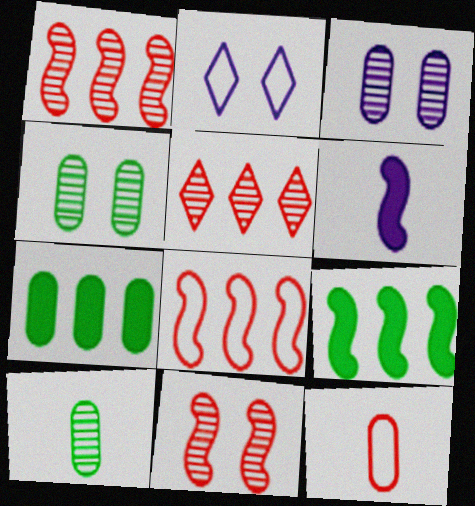[[3, 7, 12]]